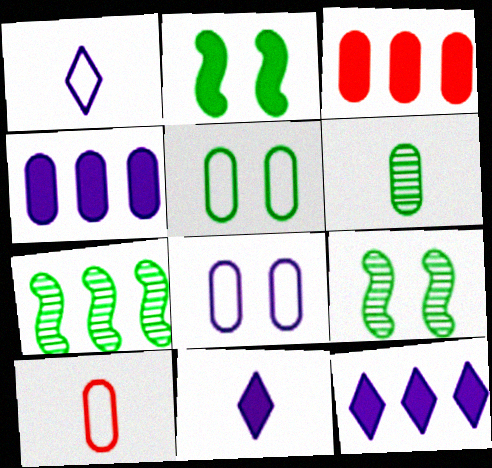[[1, 3, 9], 
[2, 3, 11], 
[3, 6, 8], 
[9, 10, 12]]